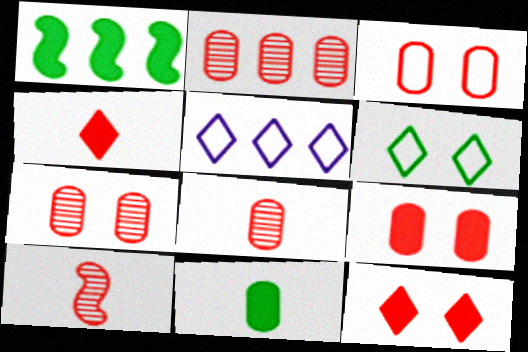[[1, 2, 5], 
[2, 7, 8], 
[3, 7, 9]]